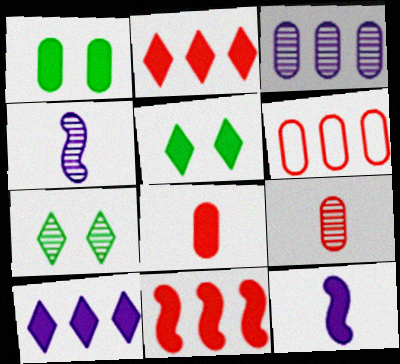[[1, 2, 12], 
[4, 5, 6], 
[6, 7, 12]]